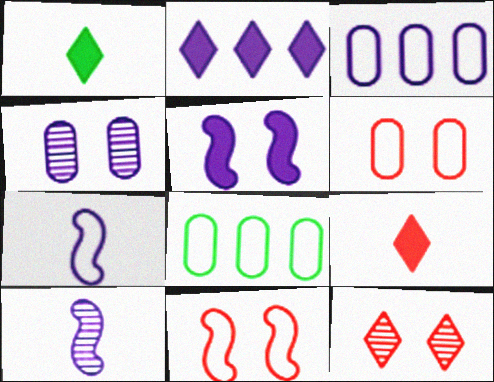[[2, 4, 7]]